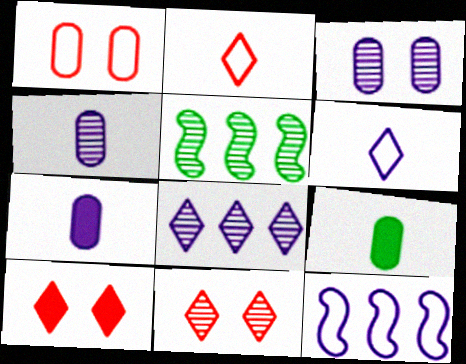[[4, 5, 11], 
[9, 11, 12]]